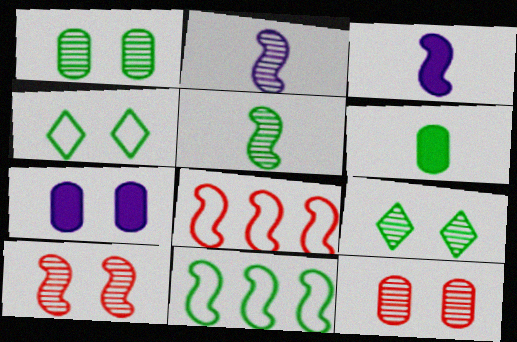[[3, 10, 11], 
[4, 7, 10], 
[6, 9, 11]]